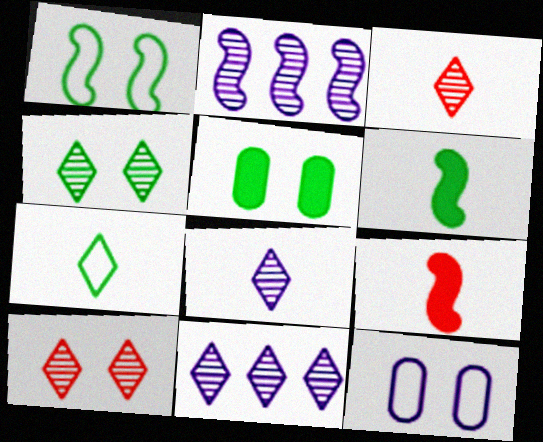[[1, 2, 9], 
[1, 4, 5], 
[3, 4, 11]]